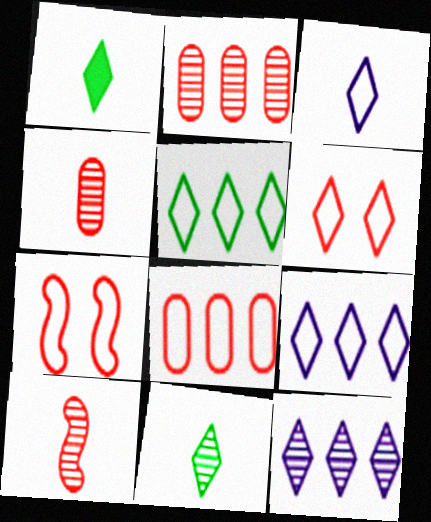[[1, 6, 12], 
[3, 5, 6]]